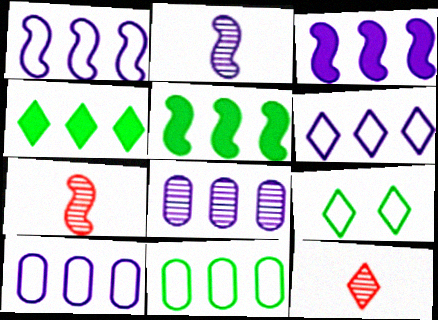[[1, 6, 10], 
[3, 6, 8]]